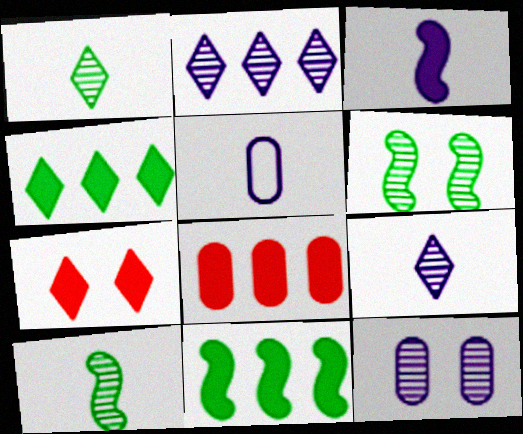[[3, 5, 9]]